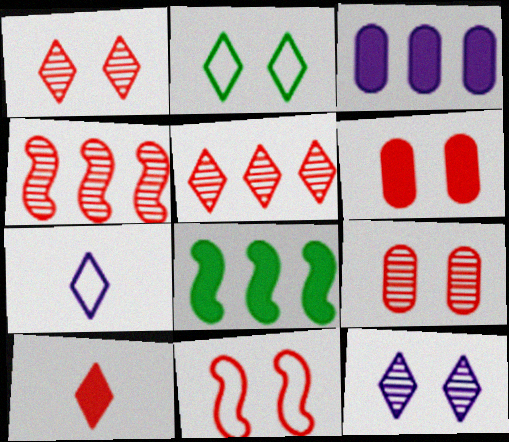[[1, 6, 11], 
[7, 8, 9]]